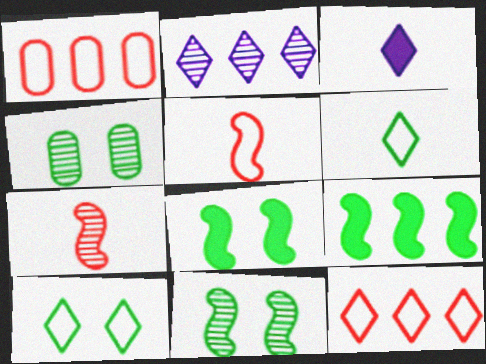[[1, 2, 9], 
[1, 3, 11], 
[2, 4, 7], 
[4, 6, 9], 
[4, 8, 10]]